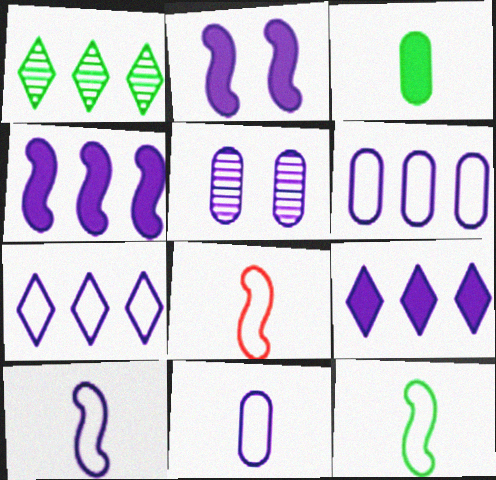[[5, 9, 10], 
[8, 10, 12]]